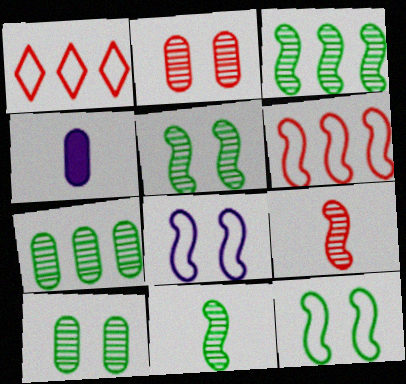[[1, 4, 5], 
[3, 5, 11]]